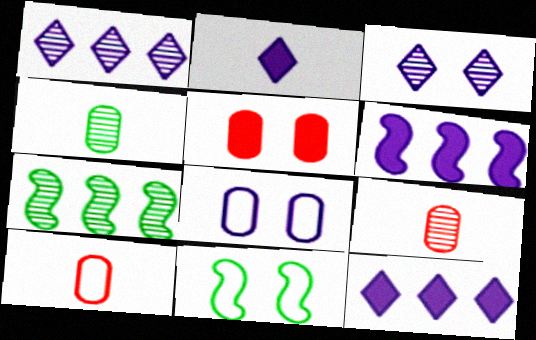[[3, 5, 11], 
[3, 7, 9], 
[9, 11, 12]]